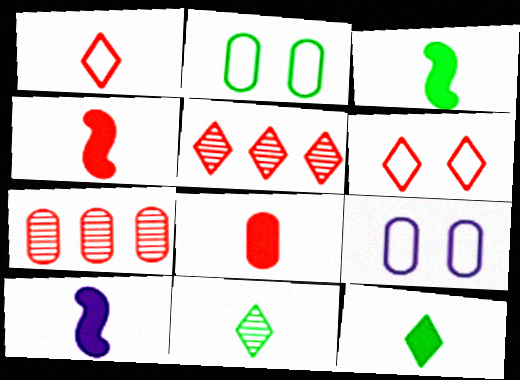[[2, 5, 10], 
[3, 4, 10], 
[3, 5, 9], 
[4, 6, 7], 
[8, 10, 12]]